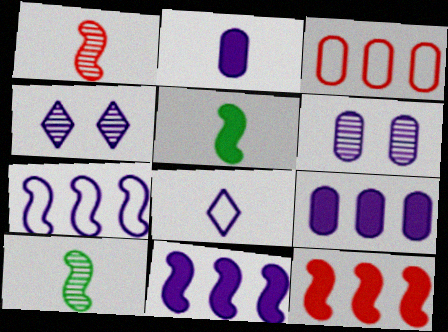[[2, 4, 7], 
[3, 4, 5], 
[6, 8, 11]]